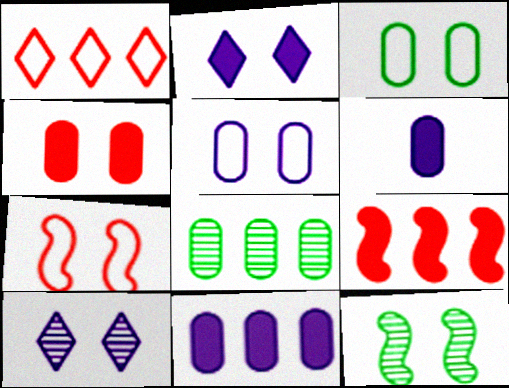[[1, 6, 12]]